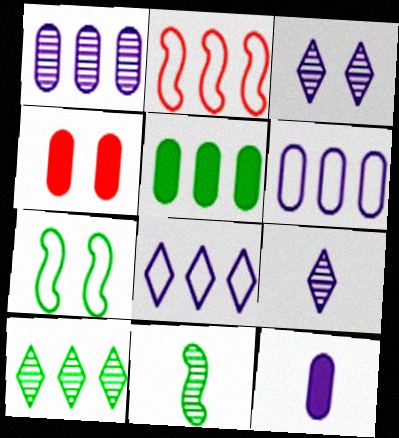[[3, 4, 7], 
[4, 5, 12], 
[4, 8, 11]]